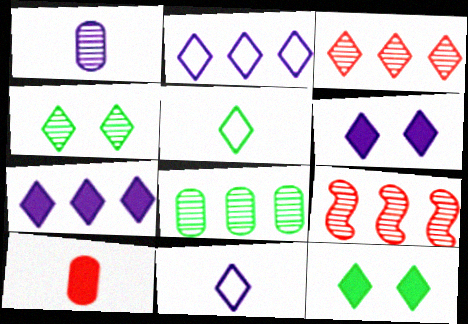[[1, 4, 9], 
[3, 5, 6], 
[3, 11, 12]]